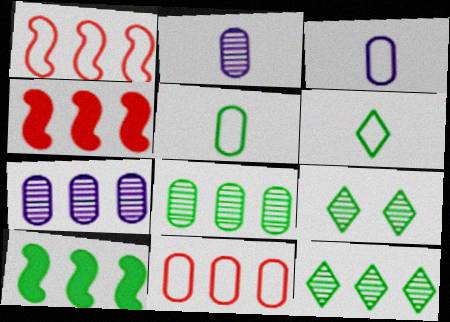[[3, 4, 9], 
[5, 9, 10]]